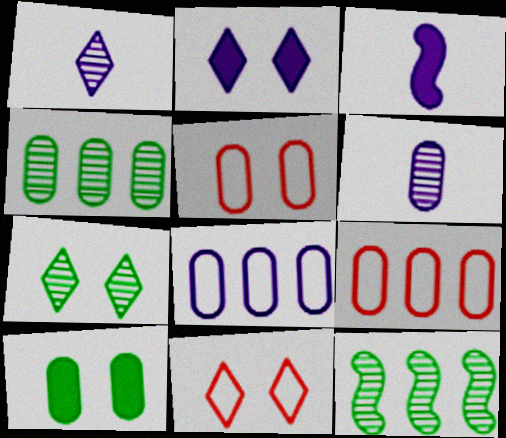[[2, 7, 11], 
[3, 4, 11], 
[3, 7, 9], 
[6, 9, 10]]